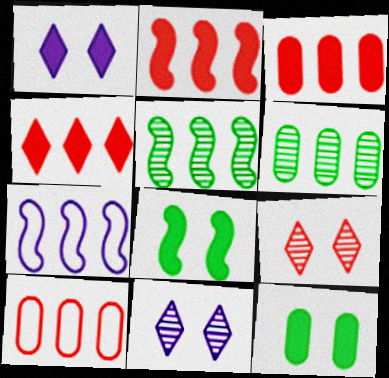[[2, 3, 4], 
[2, 5, 7], 
[4, 6, 7]]